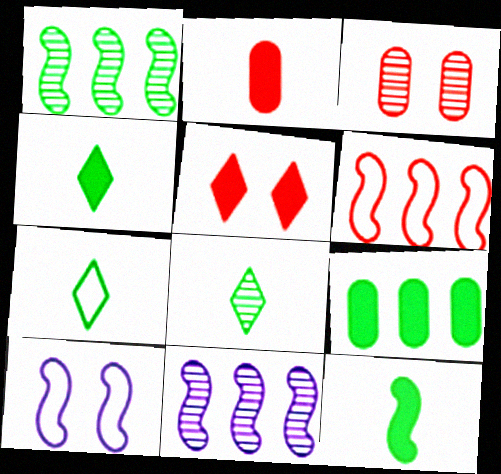[[3, 8, 11], 
[4, 7, 8]]